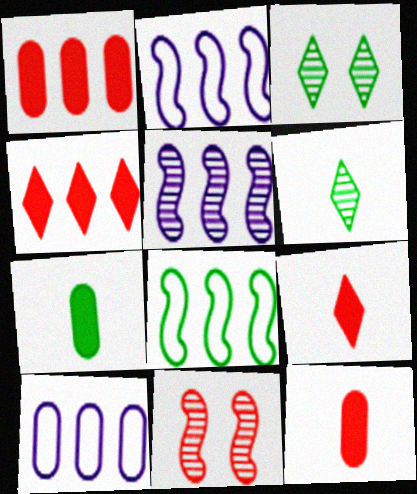[[2, 3, 12], 
[3, 7, 8]]